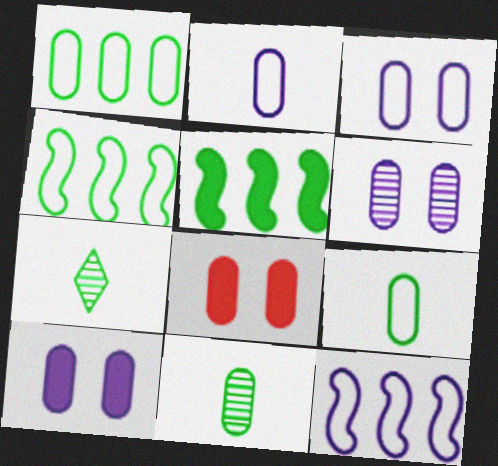[[3, 6, 10], 
[7, 8, 12]]